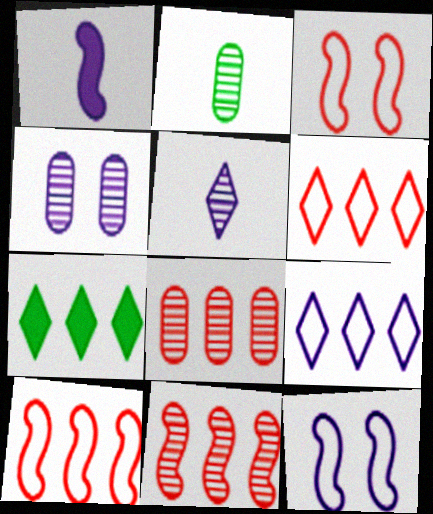[[1, 4, 9], 
[2, 4, 8]]